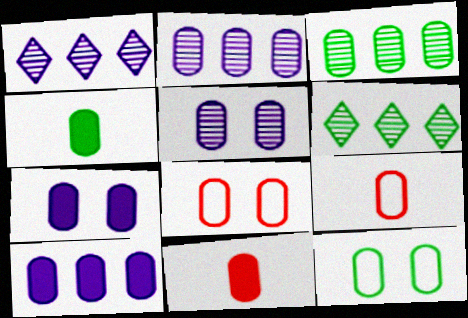[[2, 4, 8], 
[2, 11, 12], 
[3, 4, 12], 
[3, 7, 9]]